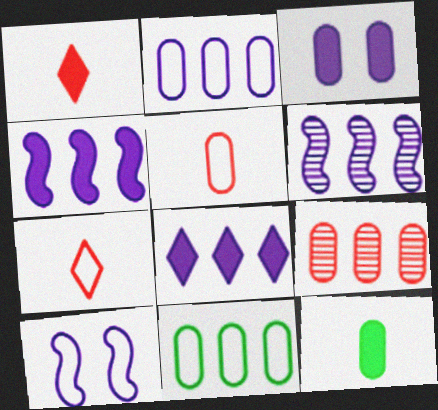[[2, 6, 8], 
[7, 10, 11]]